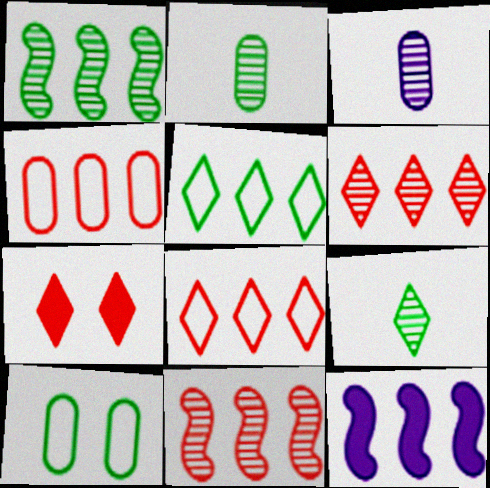[]